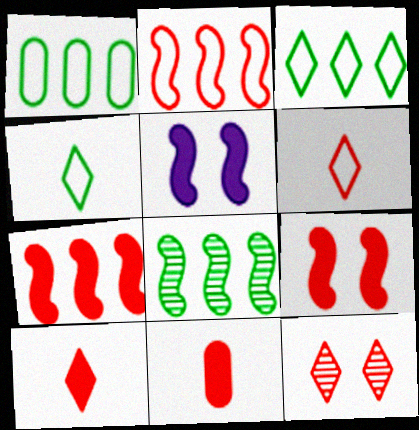[[2, 11, 12]]